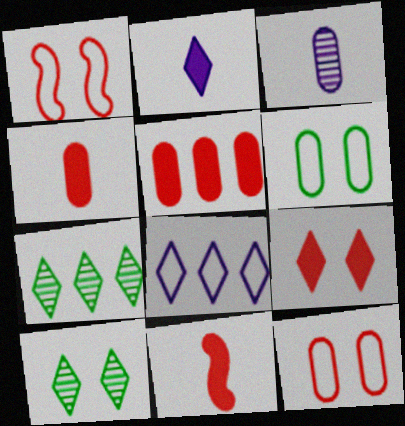[[3, 5, 6], 
[5, 9, 11]]